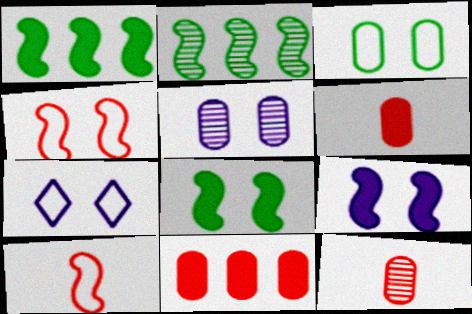[[1, 7, 12], 
[2, 6, 7], 
[2, 9, 10], 
[3, 4, 7], 
[5, 7, 9]]